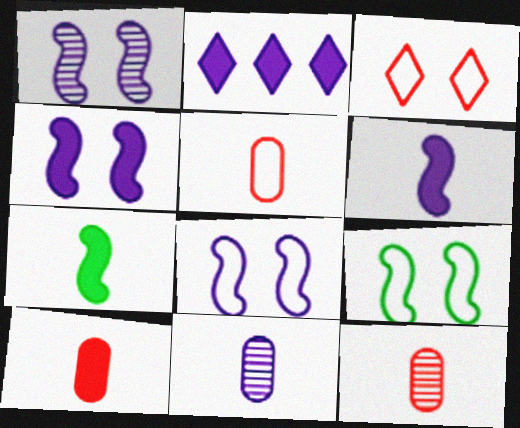[[1, 4, 8], 
[2, 8, 11], 
[2, 9, 12], 
[5, 10, 12]]